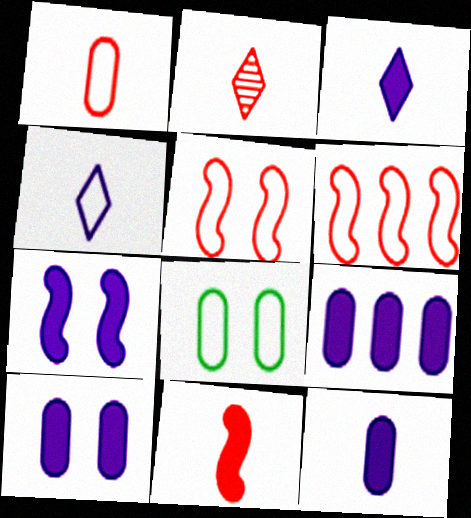[[1, 2, 11], 
[3, 7, 9], 
[4, 6, 8], 
[9, 10, 12]]